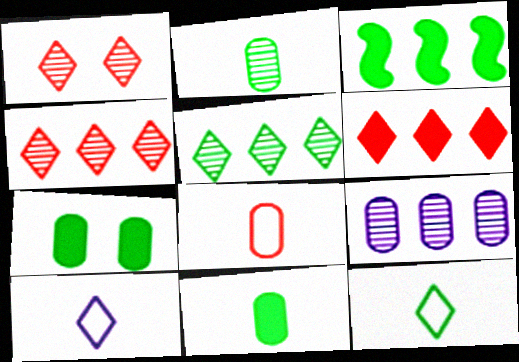[[7, 8, 9]]